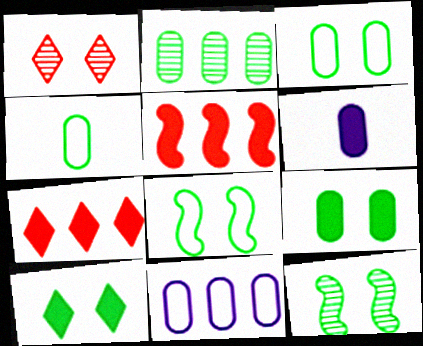[[2, 4, 9], 
[3, 10, 12], 
[5, 6, 10]]